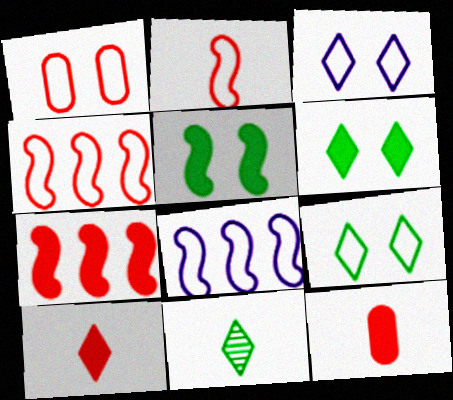[]